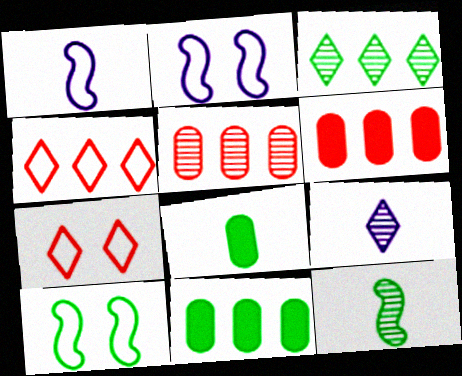[[3, 8, 10], 
[6, 9, 10]]